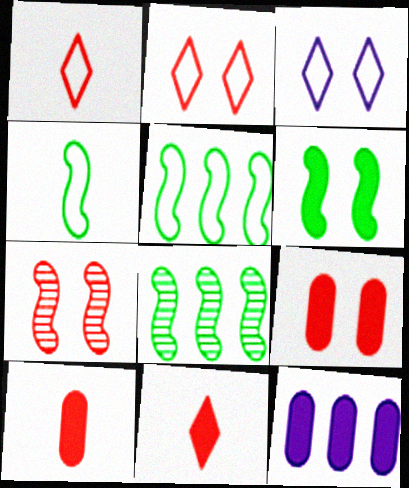[[2, 7, 9], 
[3, 8, 10], 
[4, 6, 8], 
[6, 11, 12]]